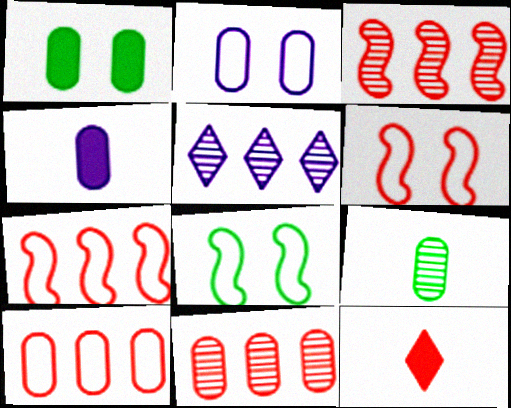[[6, 11, 12]]